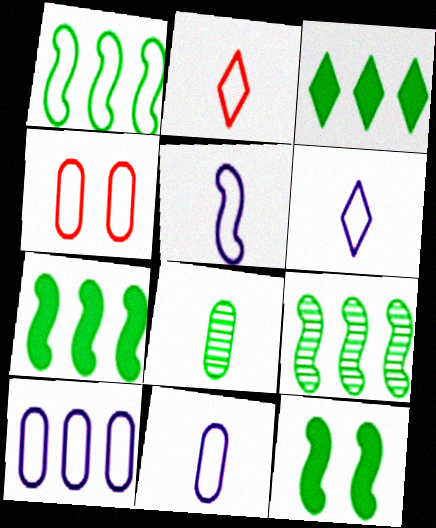[[1, 4, 6], 
[1, 7, 9], 
[5, 6, 11]]